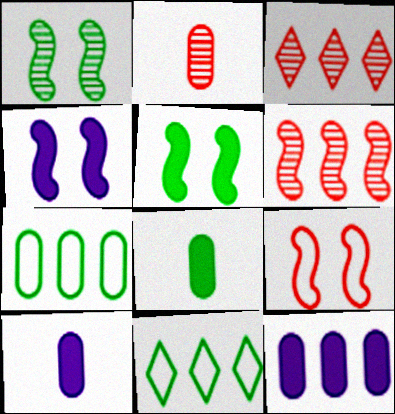[[1, 4, 9], 
[1, 8, 11], 
[2, 4, 11], 
[6, 11, 12]]